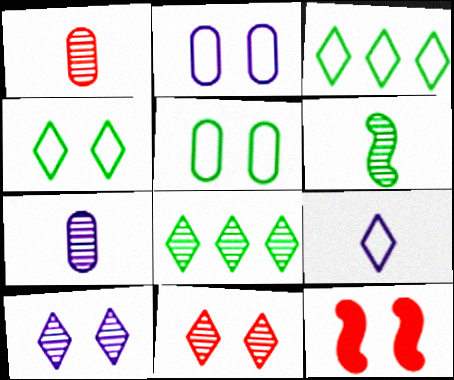[[3, 7, 12], 
[5, 10, 12]]